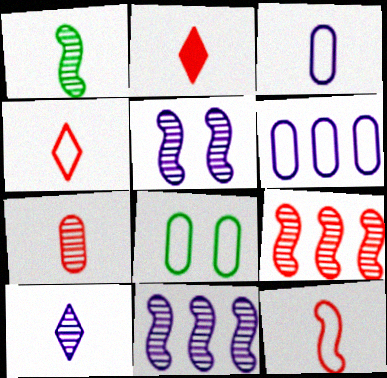[[1, 2, 3], 
[1, 5, 9], 
[1, 7, 10], 
[2, 7, 12], 
[2, 8, 11]]